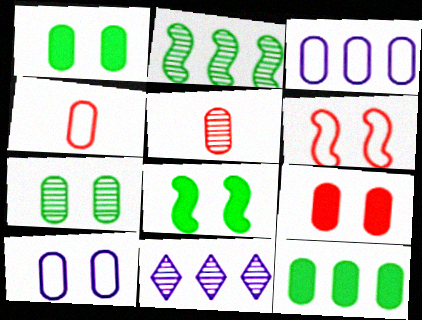[[1, 3, 5], 
[4, 8, 11], 
[5, 10, 12], 
[7, 9, 10]]